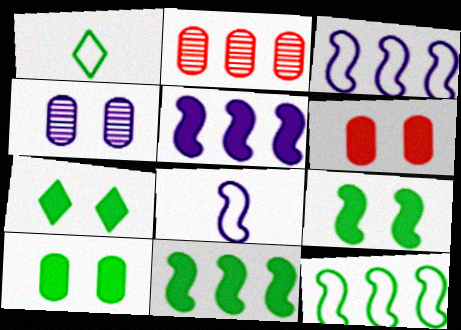[[2, 7, 8], 
[7, 9, 10]]